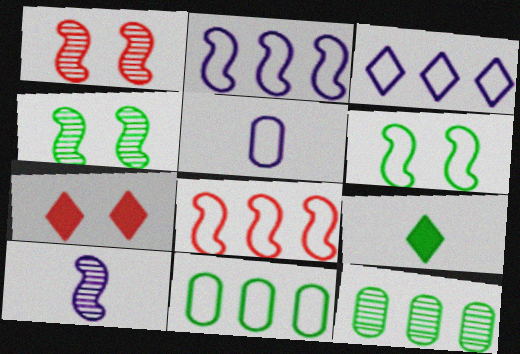[[3, 8, 11], 
[4, 9, 11], 
[6, 9, 12], 
[7, 10, 11]]